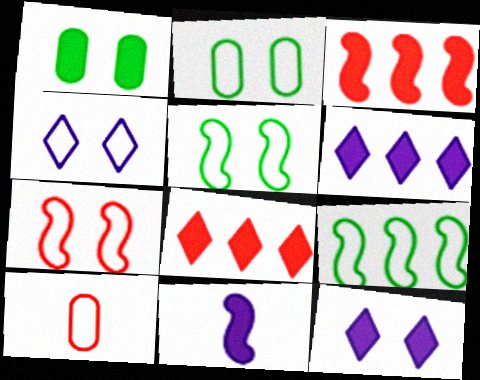[[1, 8, 11], 
[2, 4, 7], 
[4, 9, 10]]